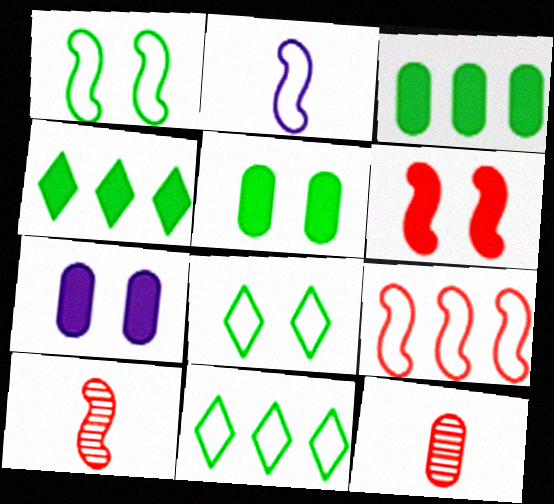[[1, 2, 9], 
[6, 9, 10], 
[7, 10, 11]]